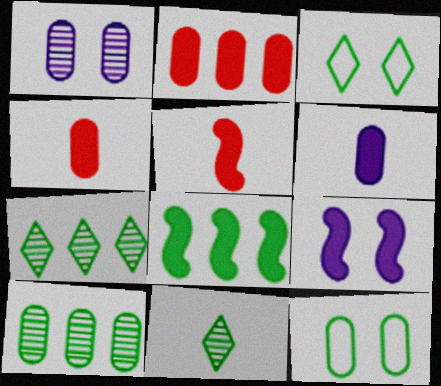[[5, 8, 9], 
[8, 11, 12]]